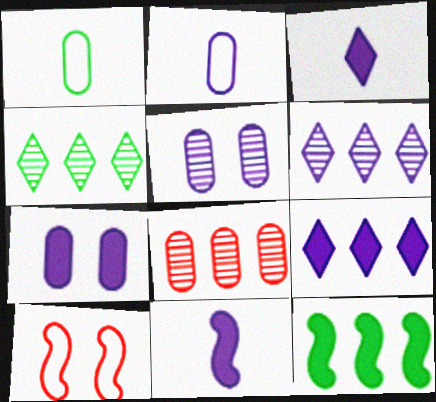[[1, 7, 8], 
[7, 9, 11]]